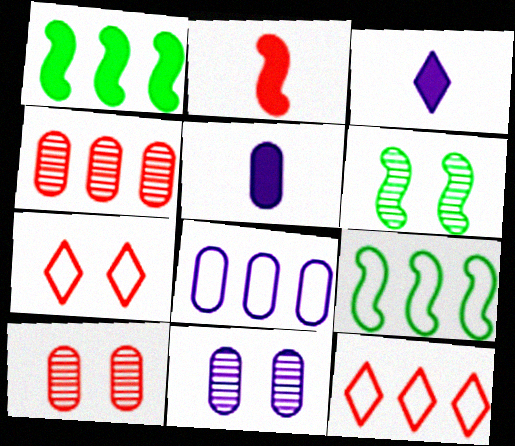[[2, 4, 7], 
[2, 10, 12], 
[3, 9, 10], 
[5, 6, 12], 
[5, 8, 11], 
[8, 9, 12]]